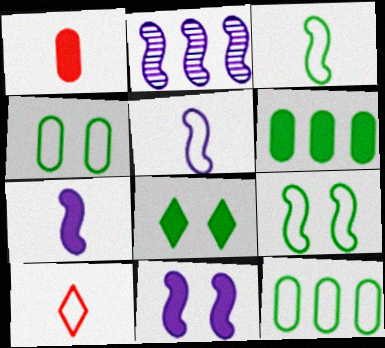[[2, 5, 11]]